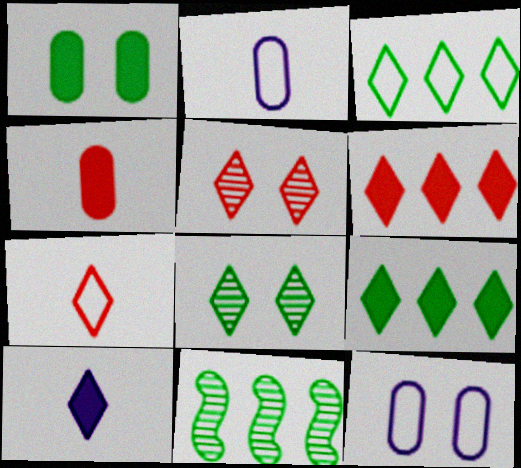[[3, 5, 10], 
[5, 6, 7]]